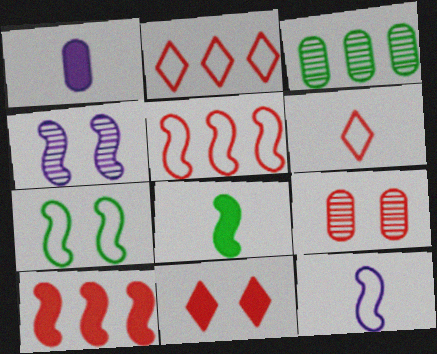[[3, 11, 12], 
[4, 5, 8], 
[5, 7, 12], 
[6, 9, 10]]